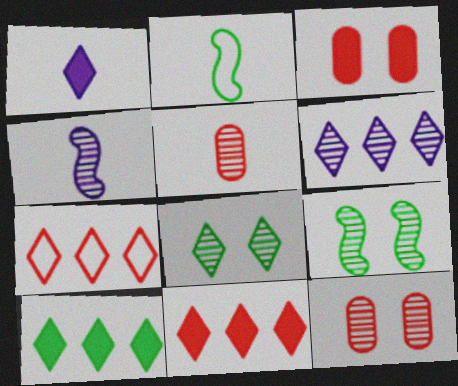[[1, 2, 5], 
[1, 7, 8], 
[2, 3, 6], 
[5, 6, 9], 
[6, 7, 10]]